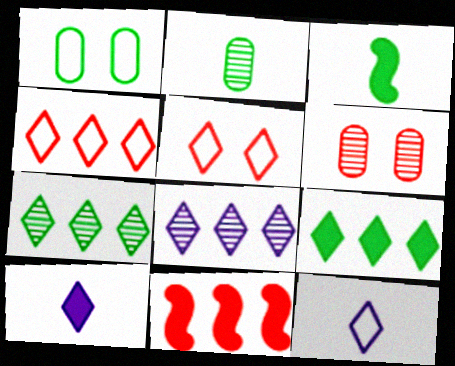[[1, 3, 7], 
[4, 8, 9], 
[5, 7, 10]]